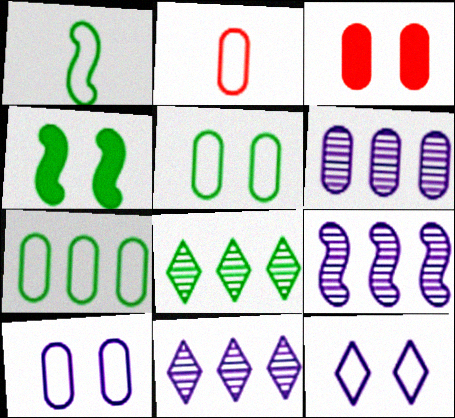[[1, 3, 11], 
[2, 4, 11], 
[2, 7, 10], 
[6, 9, 11]]